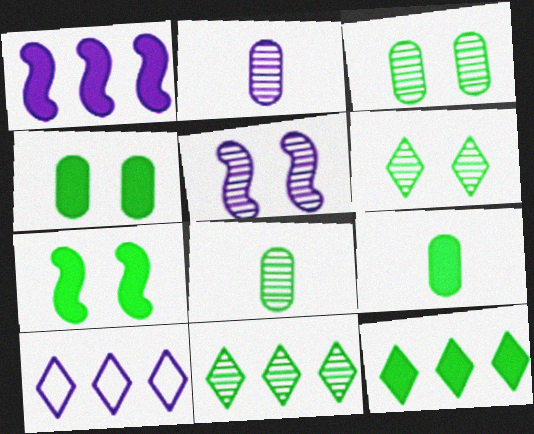[[7, 9, 12]]